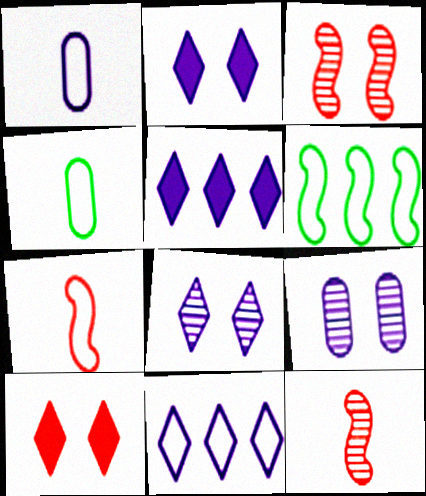[[3, 4, 5]]